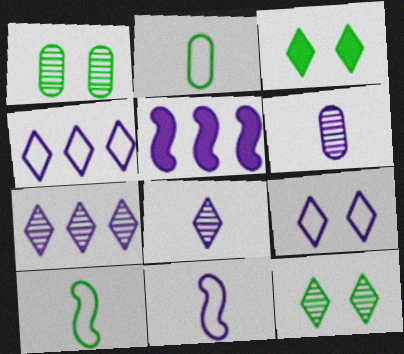[[5, 6, 9]]